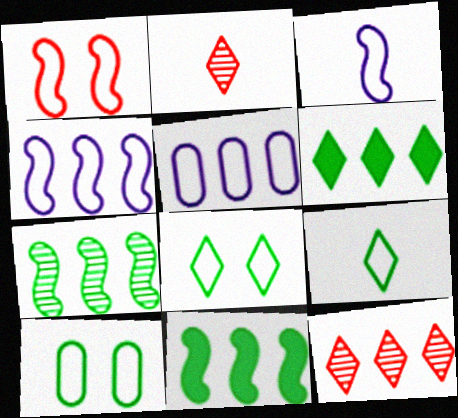[[1, 5, 9], 
[5, 11, 12]]